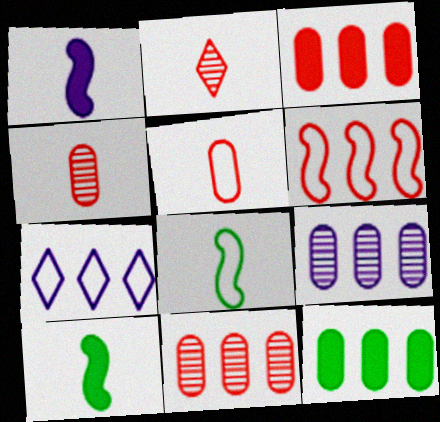[]